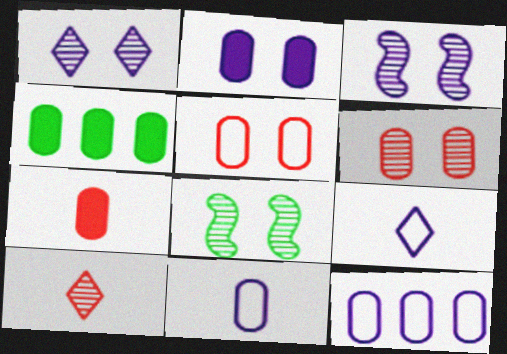[[1, 6, 8], 
[2, 4, 7], 
[4, 6, 11]]